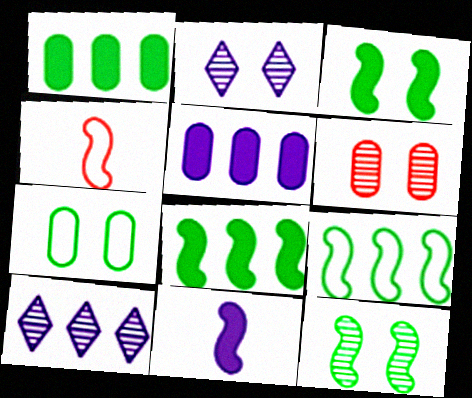[[1, 2, 4], 
[2, 6, 12]]